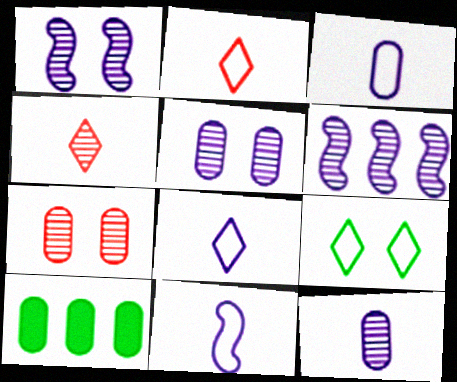[[1, 2, 10], 
[3, 7, 10], 
[3, 8, 11]]